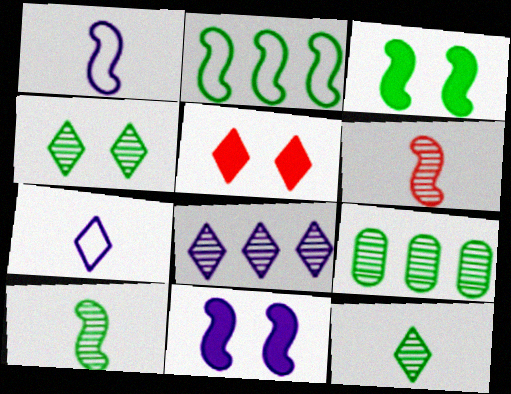[[1, 5, 9], 
[2, 3, 10], 
[2, 6, 11], 
[4, 9, 10]]